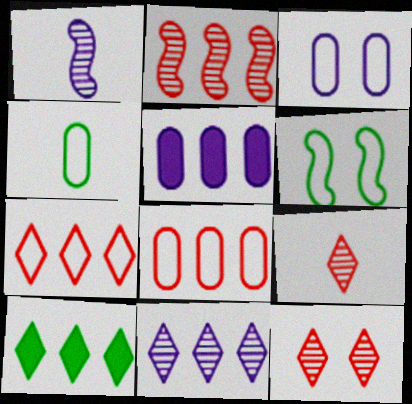[[3, 4, 8], 
[5, 6, 9], 
[7, 10, 11]]